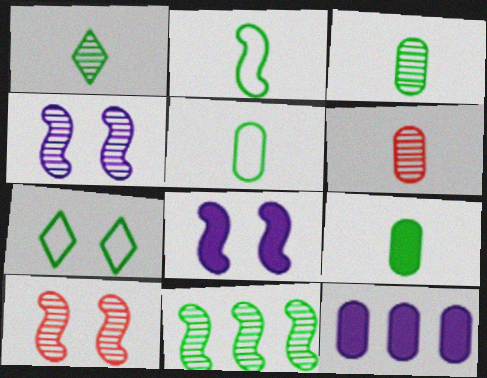[[1, 2, 9], 
[3, 5, 9], 
[7, 9, 11]]